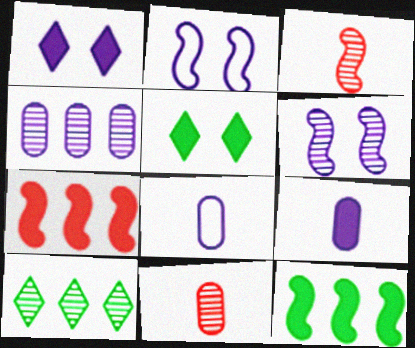[[2, 3, 12], 
[5, 7, 9], 
[6, 10, 11]]